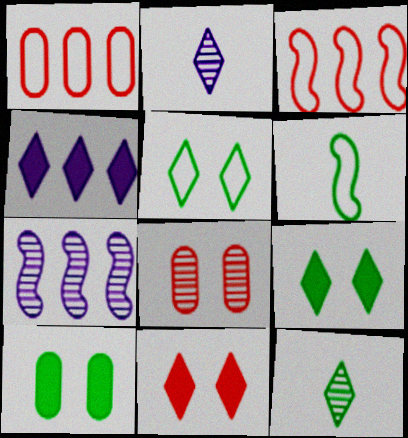[[2, 3, 10], 
[4, 6, 8], 
[7, 8, 12]]